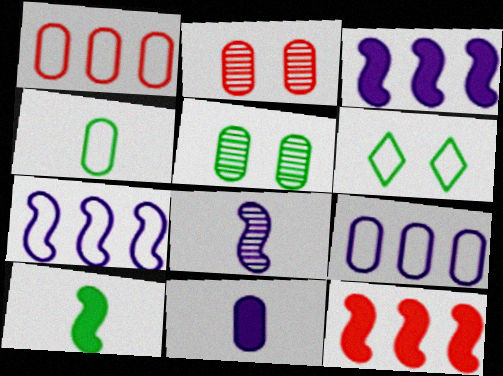[[1, 5, 11]]